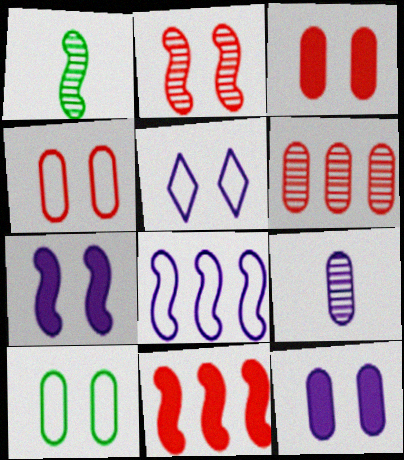[]